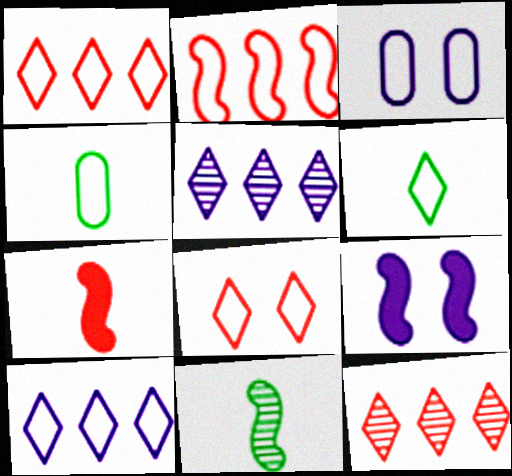[[2, 3, 6], 
[2, 9, 11], 
[4, 9, 12], 
[6, 8, 10]]